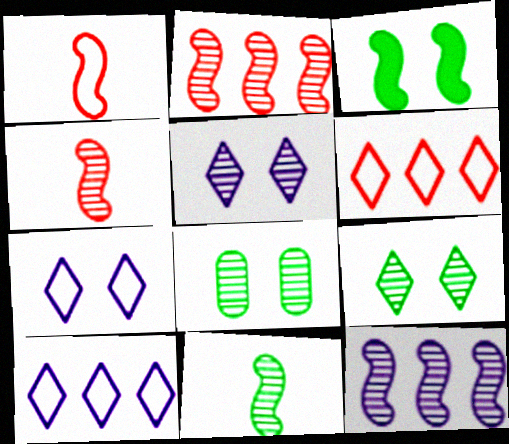[[1, 3, 12]]